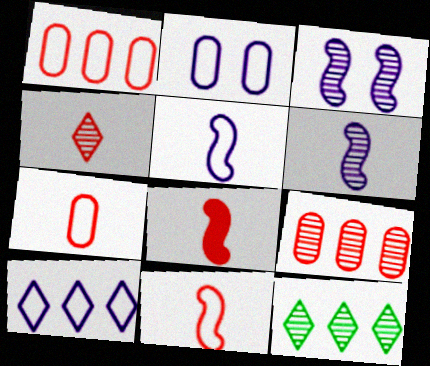[[2, 5, 10], 
[2, 8, 12], 
[4, 7, 8]]